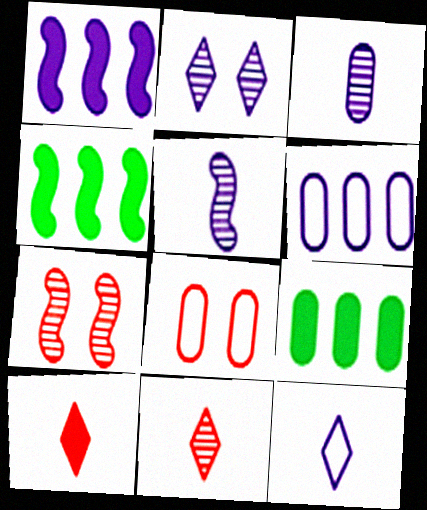[[3, 8, 9], 
[7, 9, 12]]